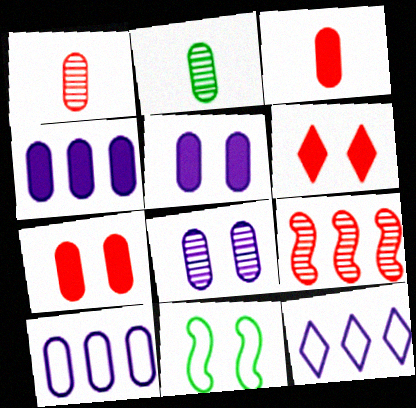[[2, 7, 10], 
[6, 8, 11]]